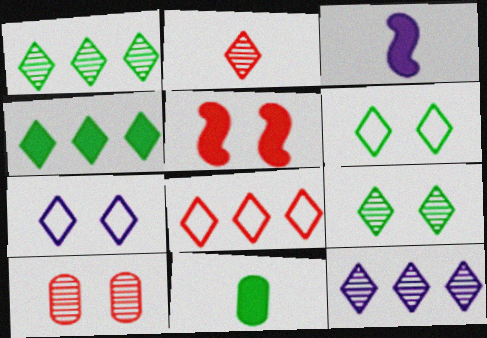[[2, 4, 7], 
[2, 9, 12], 
[4, 8, 12]]